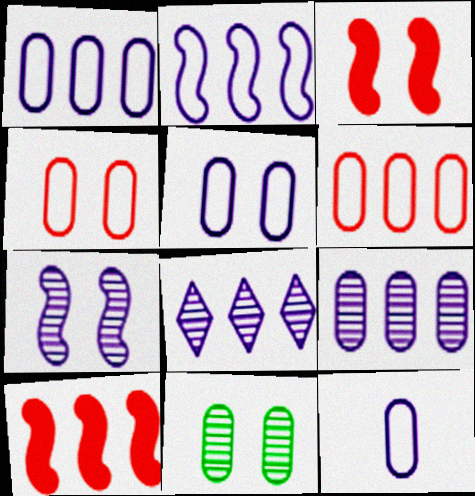[[1, 5, 12]]